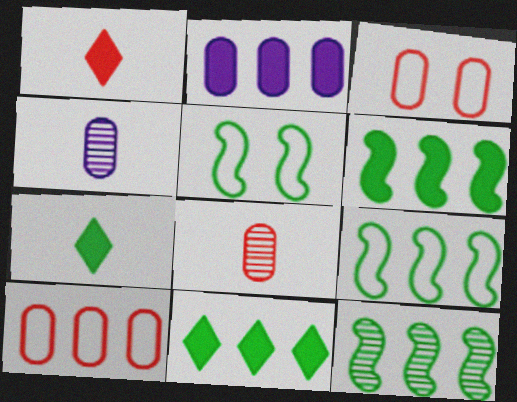[[6, 9, 12]]